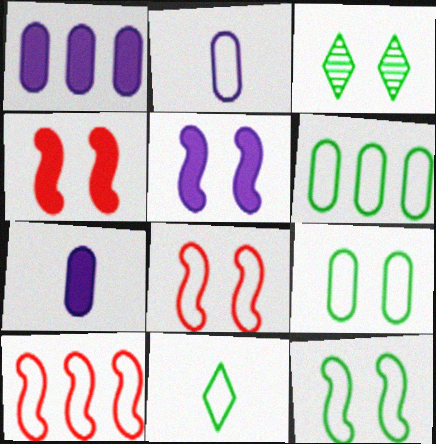[[3, 7, 10], 
[6, 11, 12]]